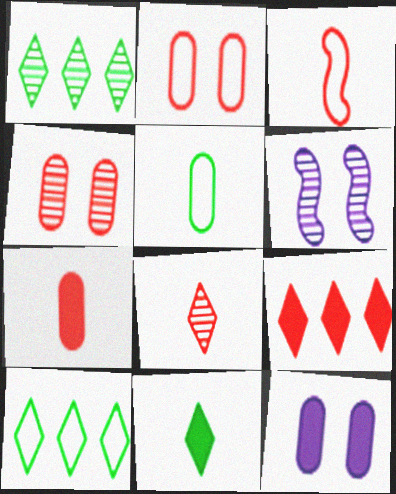[[1, 3, 12], 
[3, 4, 9], 
[3, 7, 8], 
[5, 6, 9], 
[6, 7, 10]]